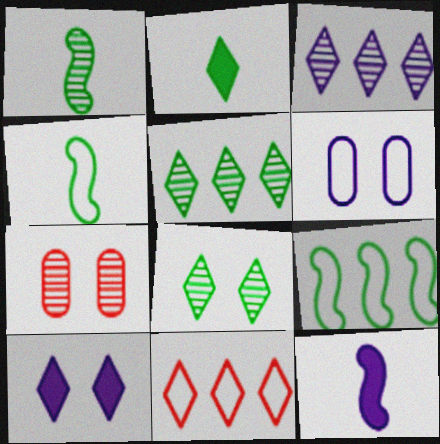[[1, 3, 7], 
[3, 6, 12], 
[4, 6, 11]]